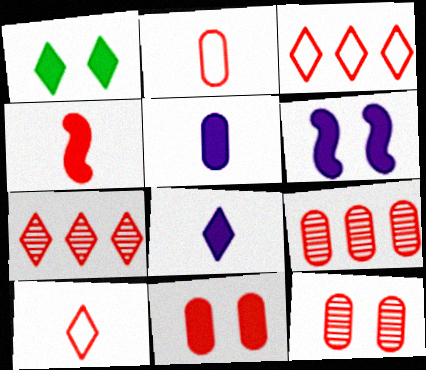[[1, 6, 11], 
[2, 9, 11], 
[3, 4, 12]]